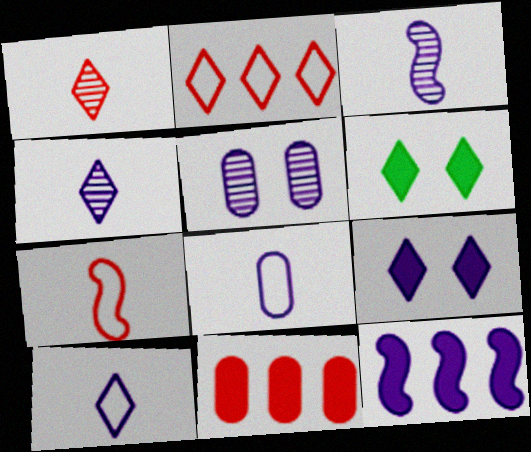[[2, 4, 6], 
[5, 10, 12]]